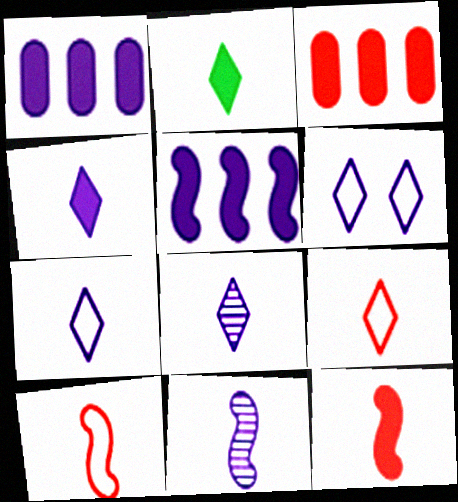[[1, 6, 11], 
[2, 8, 9], 
[4, 7, 8]]